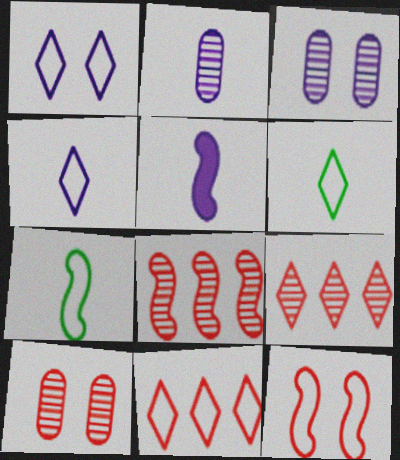[[1, 6, 11], 
[2, 4, 5]]